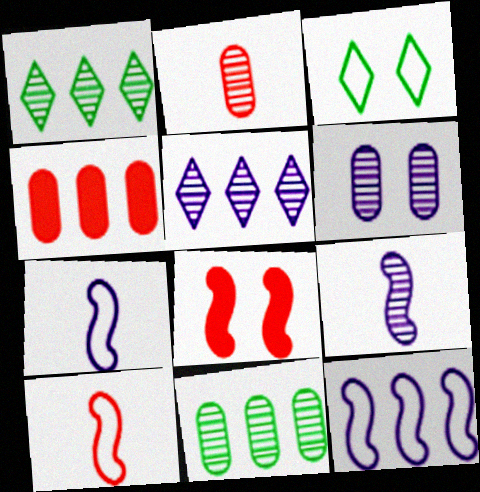[[1, 4, 12], 
[2, 6, 11], 
[3, 4, 9], 
[3, 6, 8], 
[5, 6, 9]]